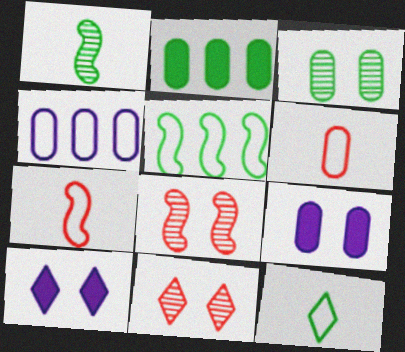[]